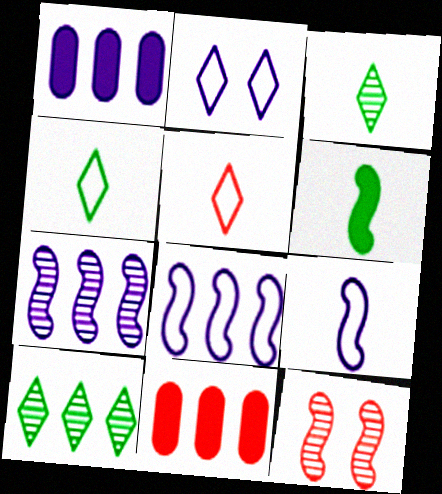[[1, 4, 12], 
[5, 11, 12], 
[6, 8, 12], 
[8, 10, 11]]